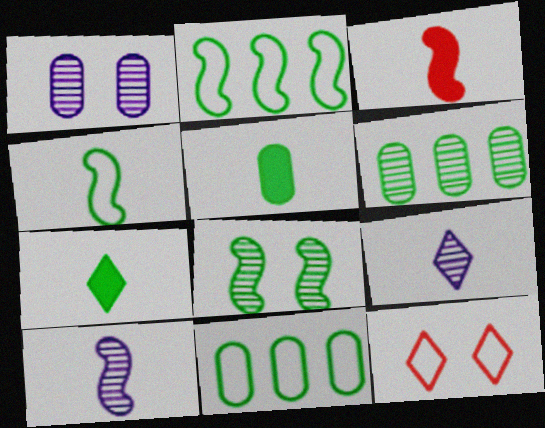[[3, 4, 10], 
[7, 8, 11]]